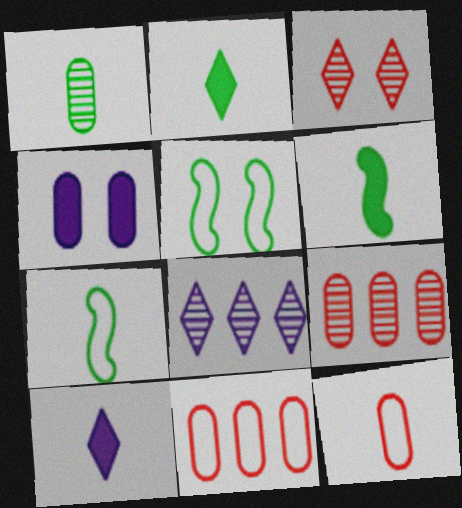[[1, 2, 7], 
[1, 4, 11], 
[3, 4, 5], 
[5, 9, 10]]